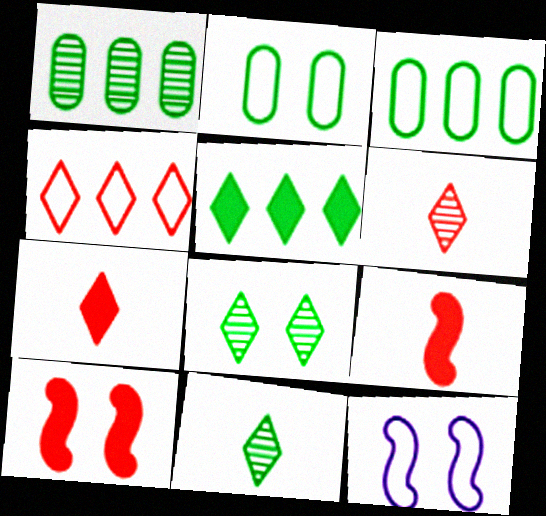[[1, 7, 12]]